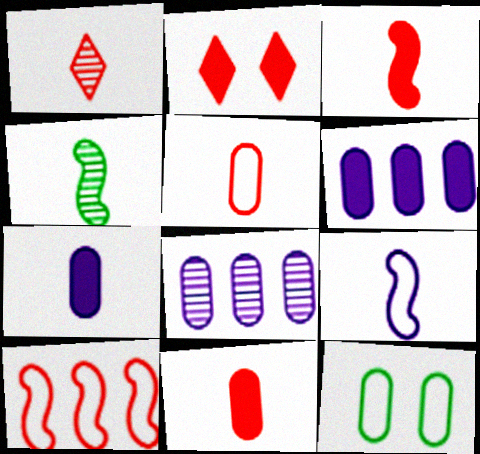[[1, 3, 5], 
[3, 4, 9], 
[8, 11, 12]]